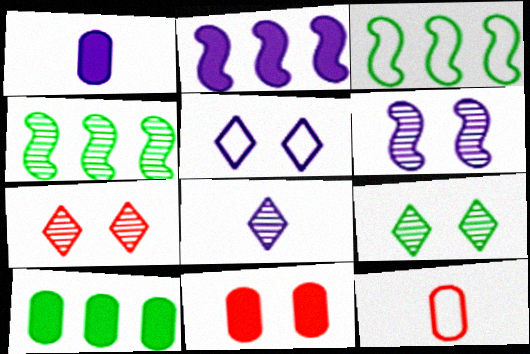[[1, 3, 7], 
[1, 10, 11], 
[2, 9, 12], 
[3, 5, 12], 
[3, 8, 11]]